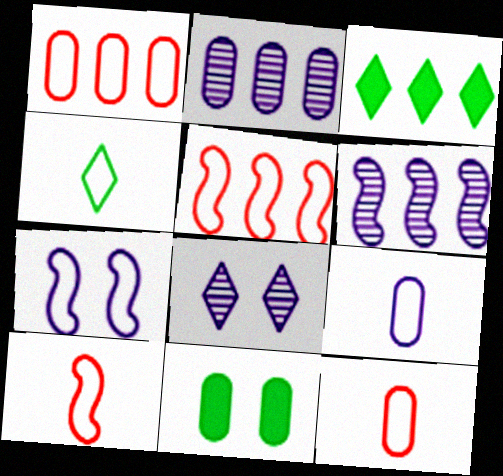[[1, 3, 6], 
[1, 4, 7], 
[2, 3, 5], 
[2, 11, 12], 
[4, 9, 10]]